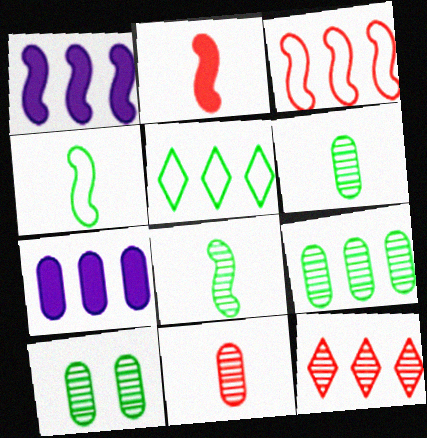[[6, 9, 10]]